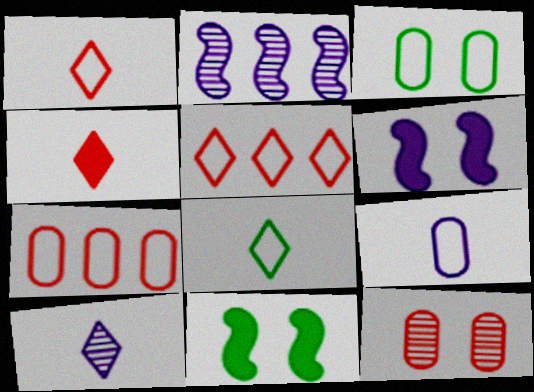[[2, 3, 4], 
[3, 7, 9], 
[4, 8, 10], 
[7, 10, 11]]